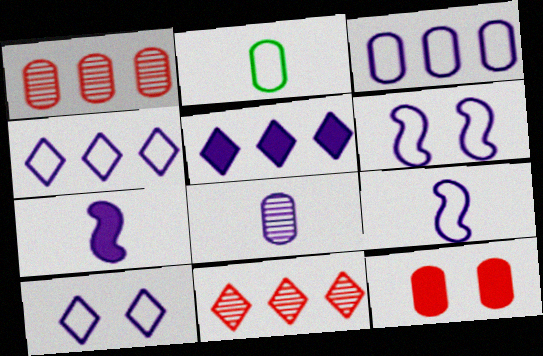[[3, 9, 10], 
[5, 6, 8]]